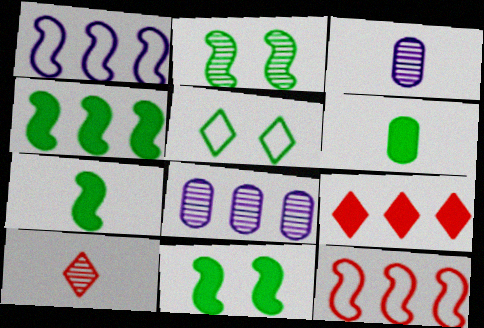[[2, 8, 10], 
[4, 7, 11]]